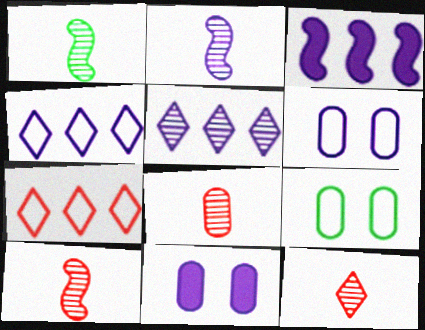[[1, 2, 10], 
[1, 7, 11], 
[2, 4, 11], 
[3, 9, 12], 
[8, 10, 12]]